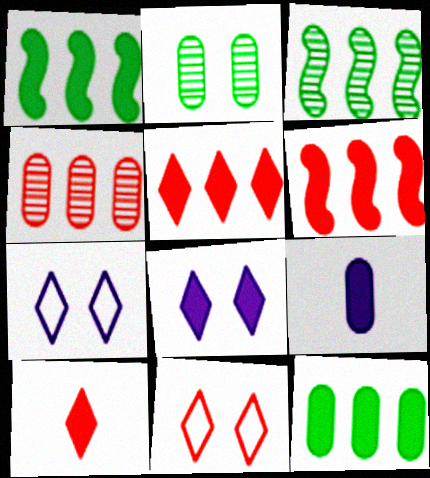[[3, 9, 11]]